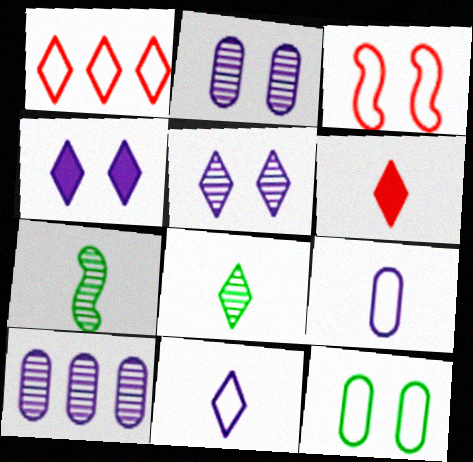[[1, 4, 8], 
[6, 7, 9], 
[6, 8, 11]]